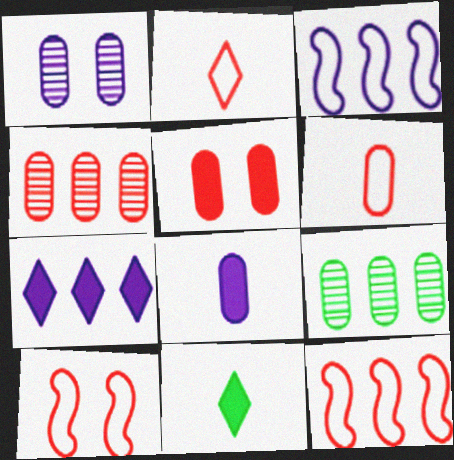[[1, 11, 12], 
[4, 5, 6], 
[7, 9, 12]]